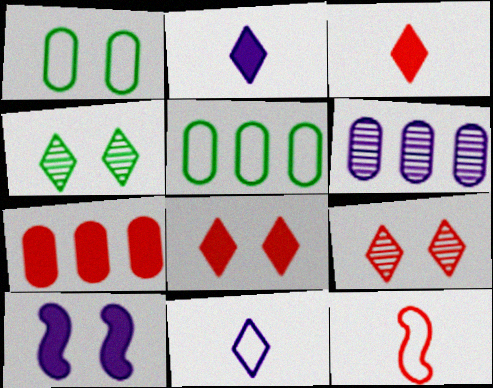[[1, 9, 10], 
[5, 6, 7], 
[6, 10, 11], 
[7, 9, 12]]